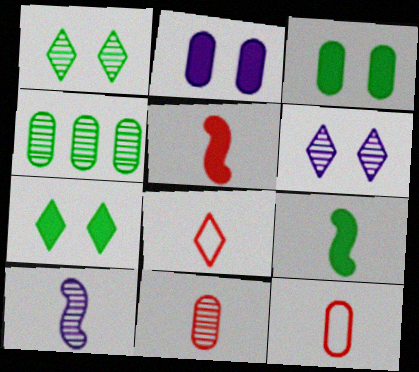[[2, 4, 12], 
[5, 8, 11]]